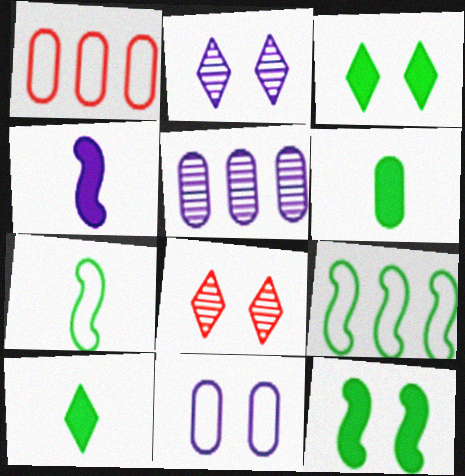[[8, 11, 12]]